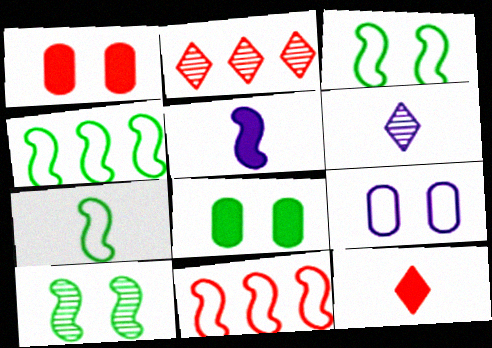[[1, 4, 6], 
[3, 4, 7], 
[5, 10, 11], 
[6, 8, 11]]